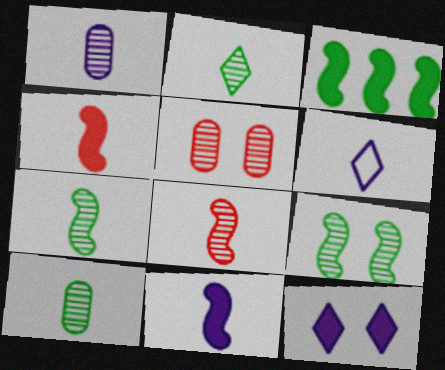[[1, 2, 8], 
[1, 6, 11], 
[2, 7, 10], 
[3, 5, 6], 
[4, 6, 10]]